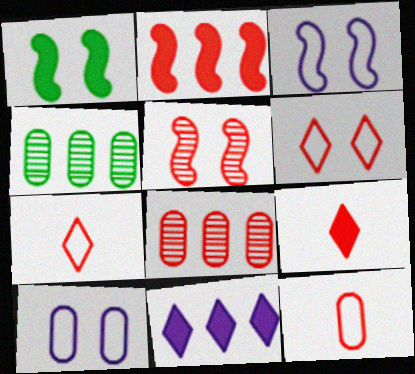[[1, 3, 5], 
[3, 4, 9]]